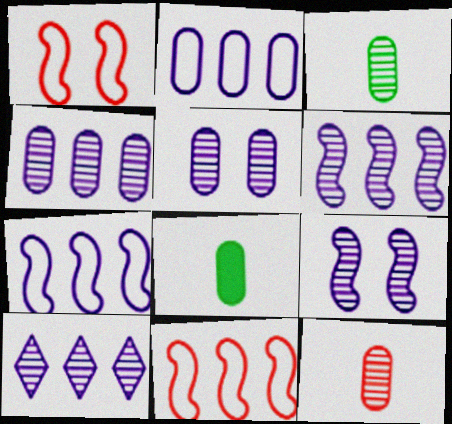[[1, 8, 10], 
[4, 6, 10]]